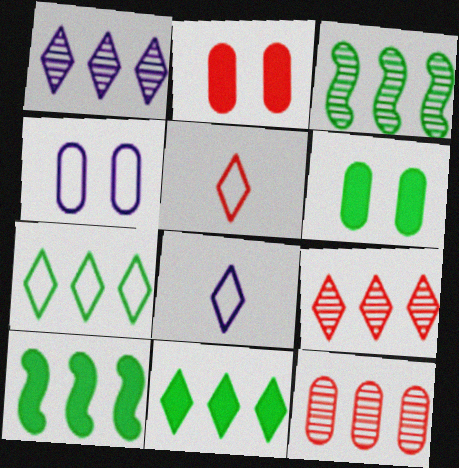[[1, 3, 12], 
[2, 3, 8]]